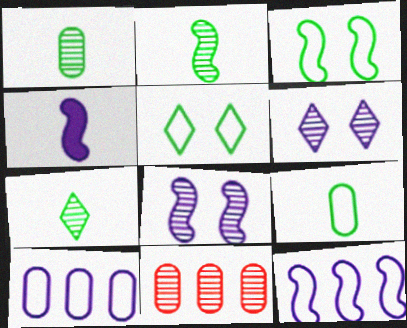[[1, 2, 7], 
[2, 6, 11], 
[4, 5, 11], 
[4, 6, 10], 
[4, 8, 12], 
[7, 8, 11]]